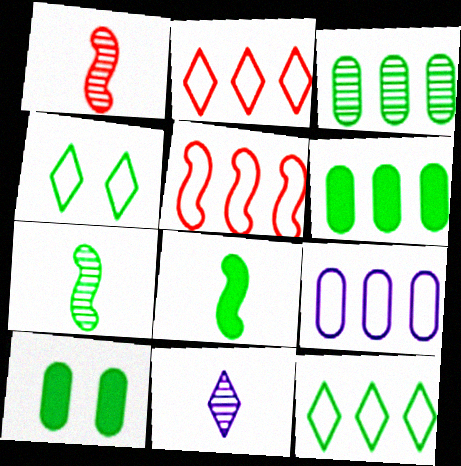[[3, 4, 8], 
[4, 6, 7], 
[5, 9, 12], 
[5, 10, 11], 
[7, 10, 12]]